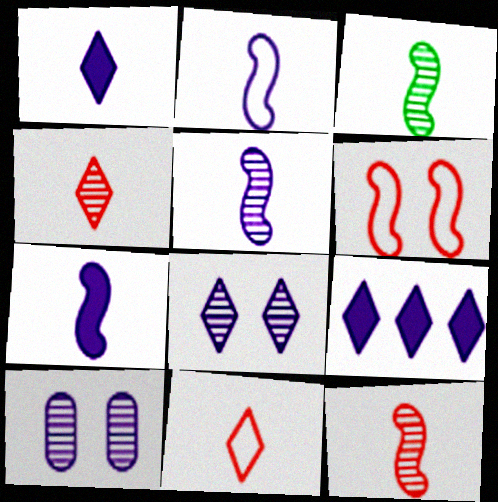[[2, 5, 7], 
[2, 9, 10], 
[3, 5, 12]]